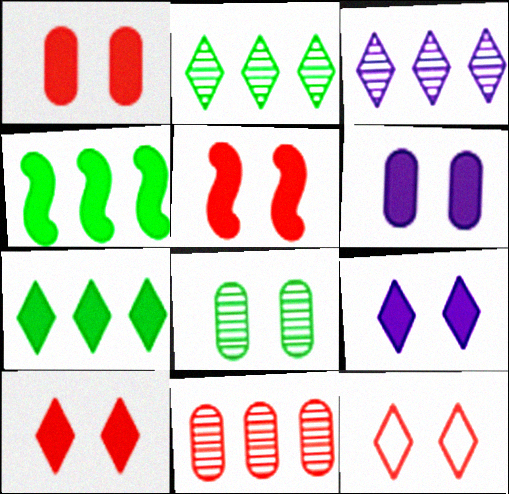[[1, 5, 10]]